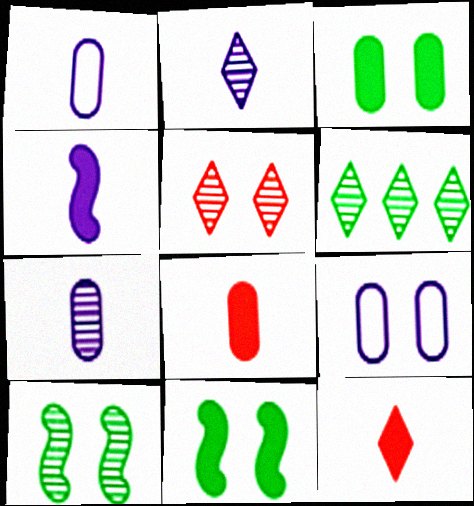[[1, 2, 4], 
[2, 5, 6], 
[5, 9, 11]]